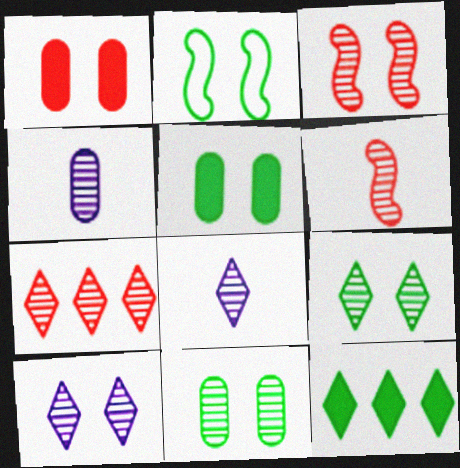[[1, 2, 10], 
[2, 5, 9], 
[3, 10, 11], 
[7, 8, 9]]